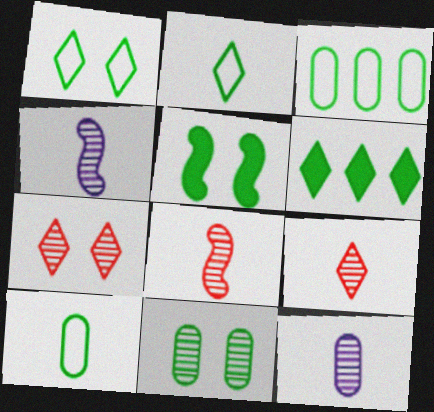[[1, 5, 11]]